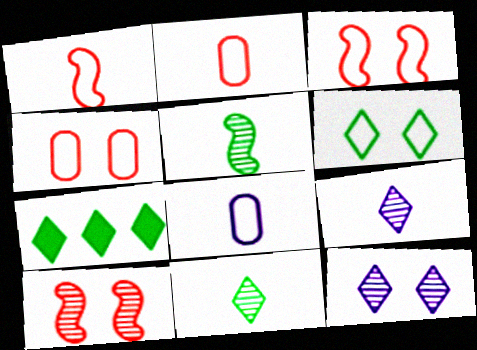[[6, 7, 11], 
[7, 8, 10]]